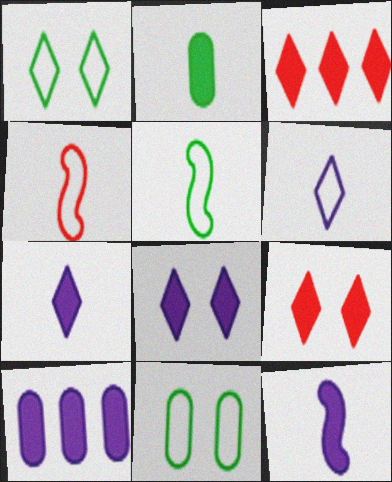[[8, 10, 12]]